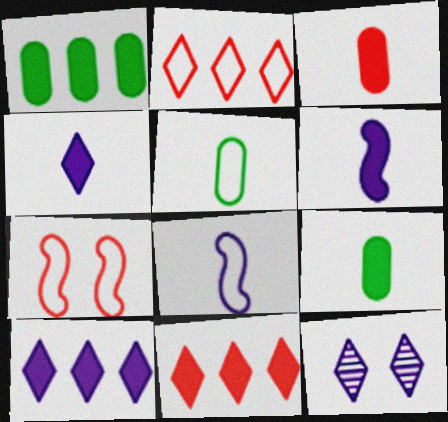[]